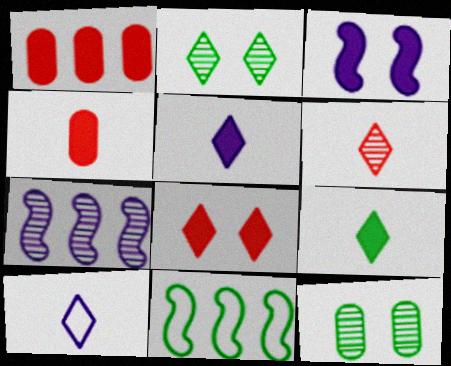[[1, 3, 9], 
[6, 7, 12], 
[6, 9, 10], 
[9, 11, 12]]